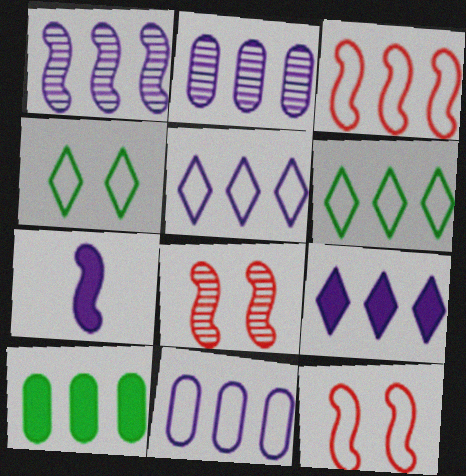[[1, 9, 11], 
[3, 6, 11]]